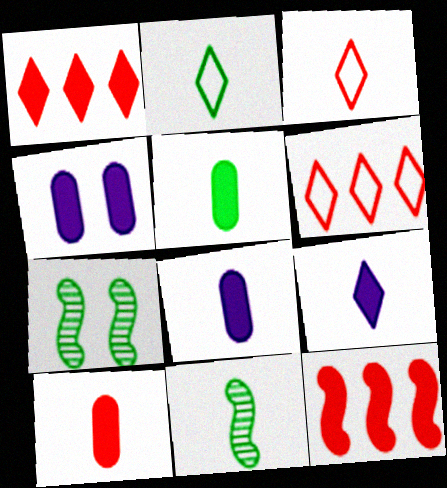[[2, 5, 11], 
[3, 8, 11], 
[4, 6, 11], 
[5, 8, 10], 
[6, 7, 8]]